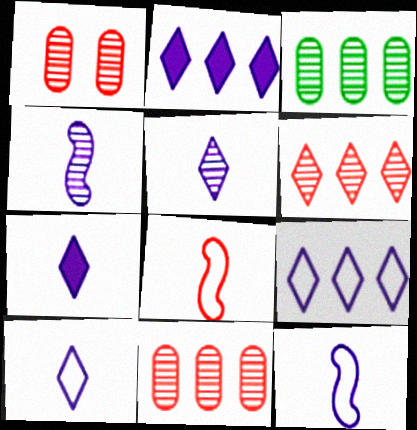[[5, 7, 10]]